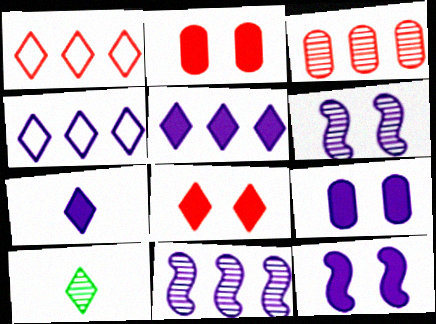[[3, 6, 10], 
[4, 8, 10]]